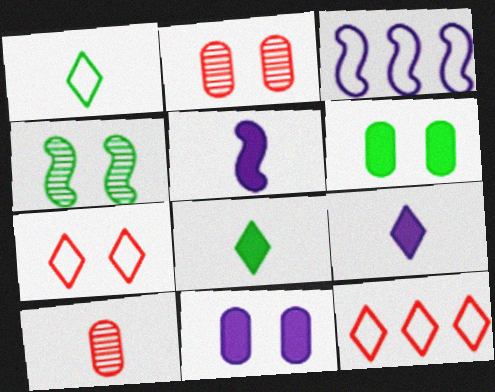[[1, 5, 10], 
[2, 3, 8], 
[4, 7, 11]]